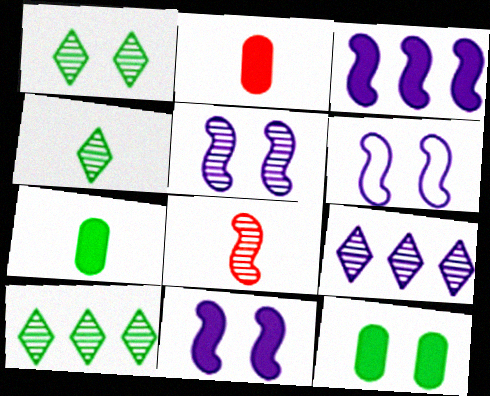[[1, 4, 10], 
[2, 6, 10], 
[5, 6, 11]]